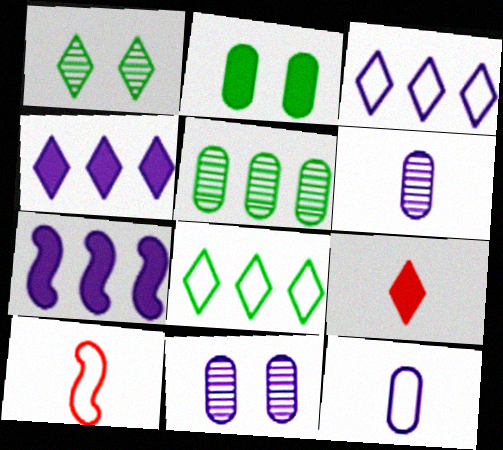[[1, 3, 9], 
[2, 7, 9]]